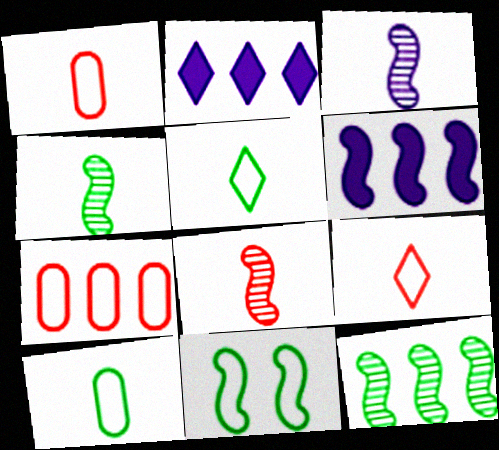[[2, 7, 12], 
[3, 4, 8], 
[6, 8, 11]]